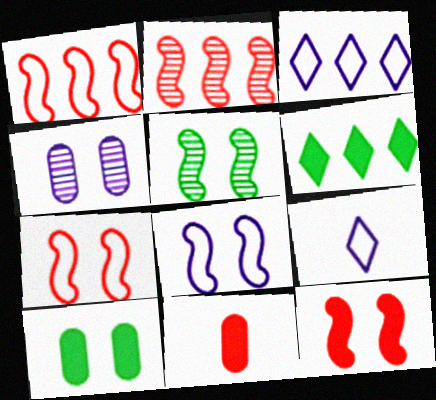[[2, 9, 10], 
[3, 5, 11], 
[5, 8, 12]]